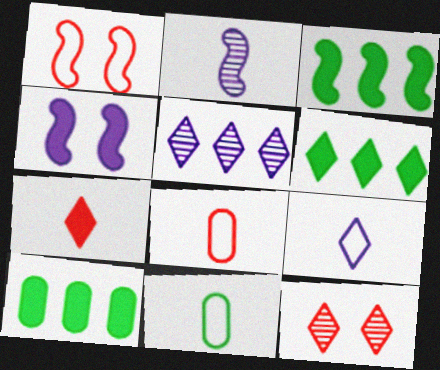[[1, 2, 3], 
[2, 7, 11], 
[3, 6, 10], 
[4, 7, 10], 
[6, 9, 12]]